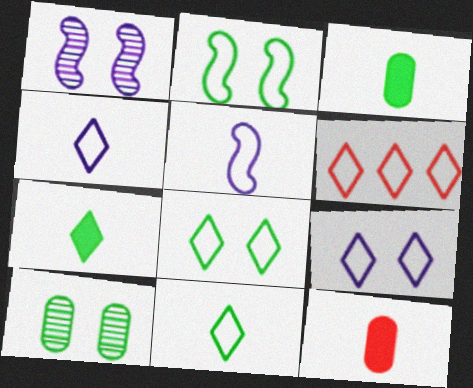[[1, 3, 6], 
[4, 6, 8], 
[6, 9, 11]]